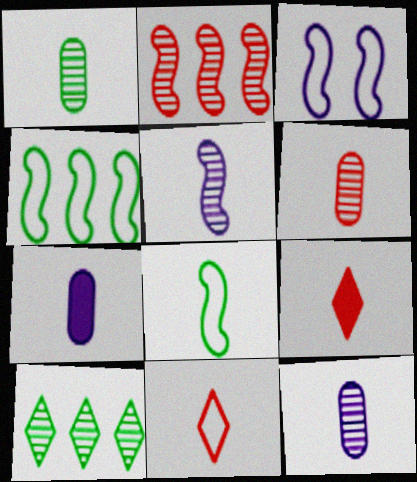[[1, 6, 12], 
[8, 9, 12]]